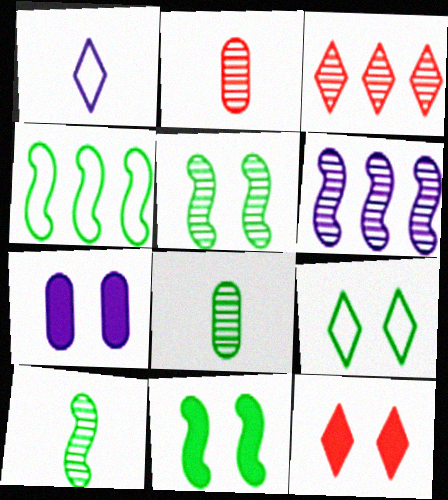[[1, 6, 7], 
[4, 10, 11], 
[7, 11, 12]]